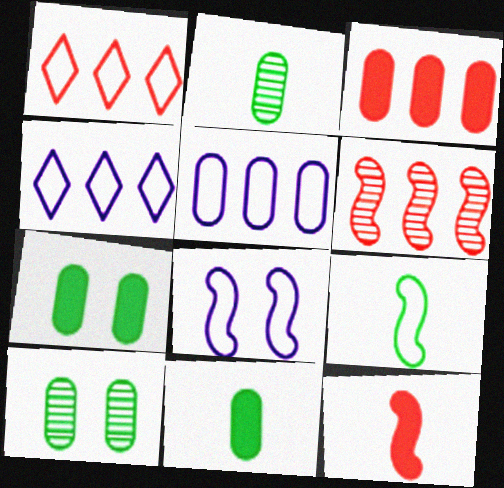[[1, 3, 6], 
[4, 10, 12]]